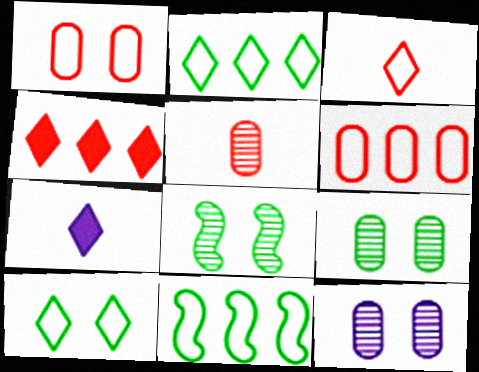[[6, 7, 8]]